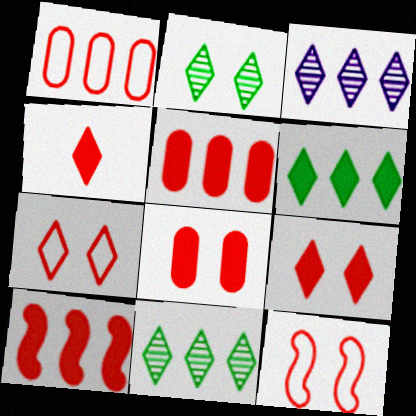[[4, 8, 10]]